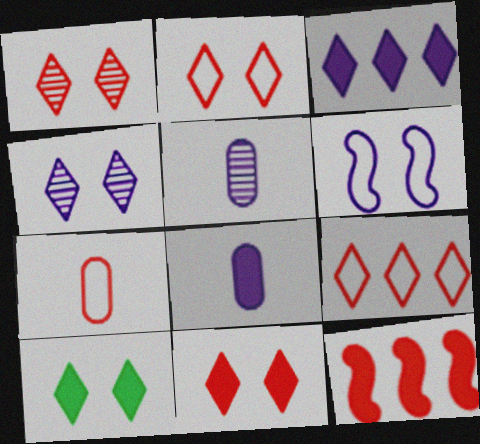[[1, 2, 11], 
[1, 7, 12], 
[2, 4, 10], 
[3, 5, 6], 
[8, 10, 12]]